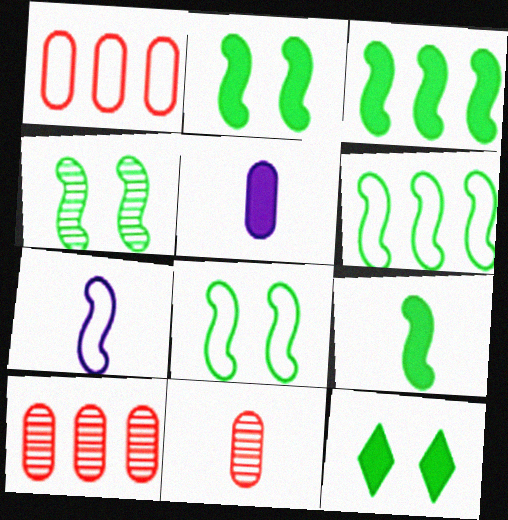[[2, 3, 9], 
[2, 4, 8], 
[4, 6, 9], 
[7, 10, 12]]